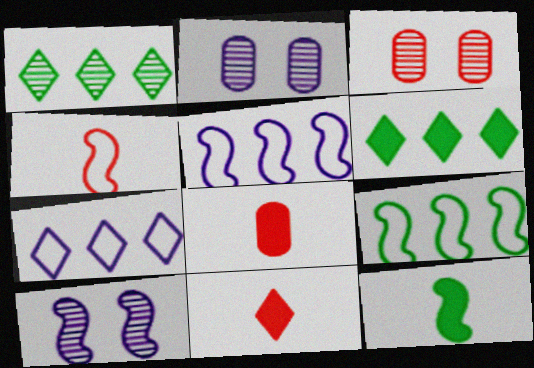[[2, 4, 6], 
[2, 9, 11], 
[3, 7, 12]]